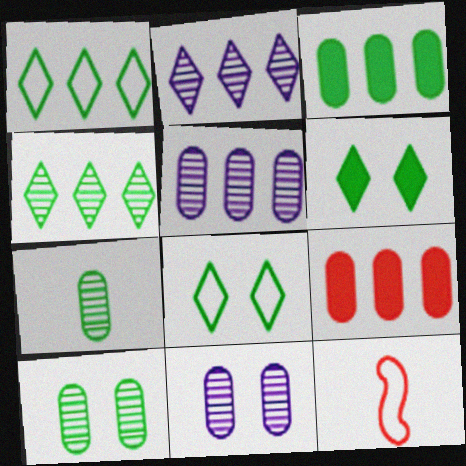[[5, 6, 12]]